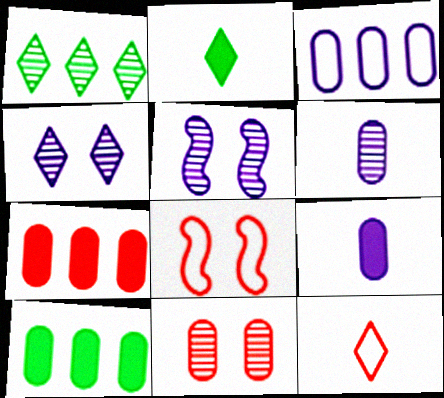[[1, 8, 9], 
[5, 10, 12]]